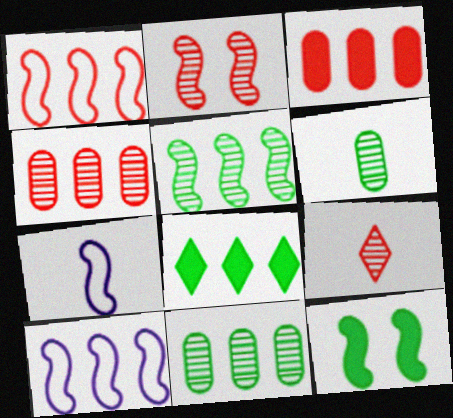[[2, 4, 9], 
[4, 8, 10]]